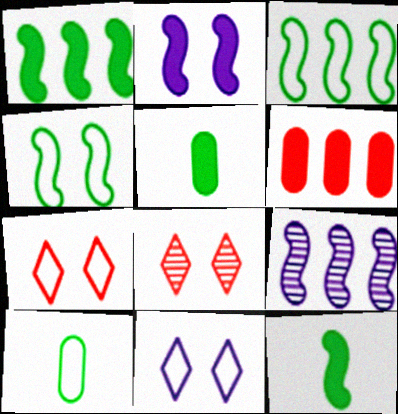[[5, 7, 9]]